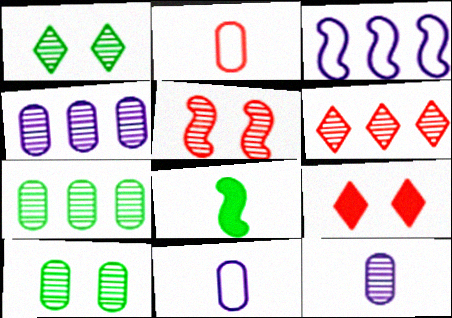[[3, 5, 8]]